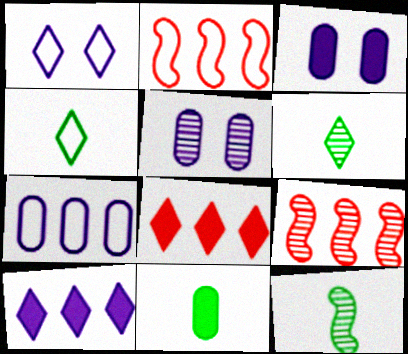[[1, 6, 8], 
[1, 9, 11], 
[2, 3, 6], 
[3, 4, 9], 
[4, 11, 12], 
[5, 6, 9]]